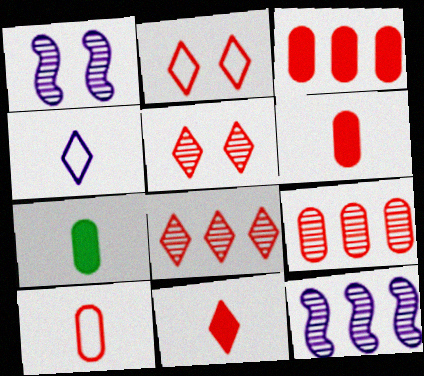[[2, 7, 12], 
[2, 8, 11]]